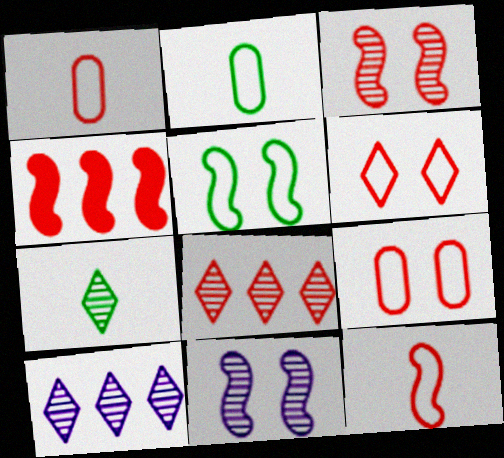[[3, 4, 12]]